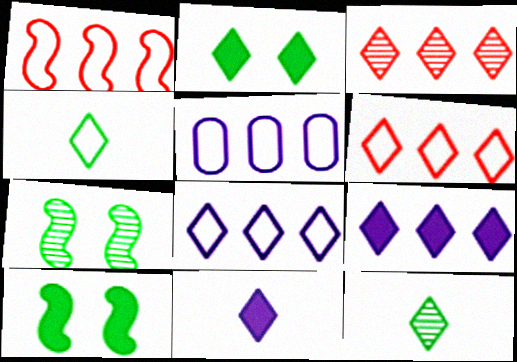[]